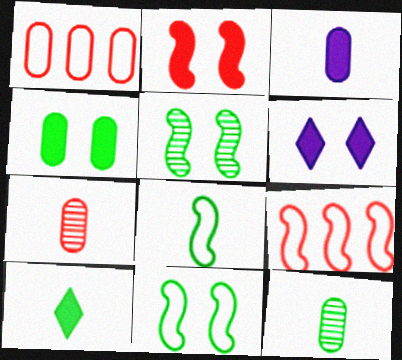[[2, 4, 6], 
[6, 9, 12], 
[8, 10, 12]]